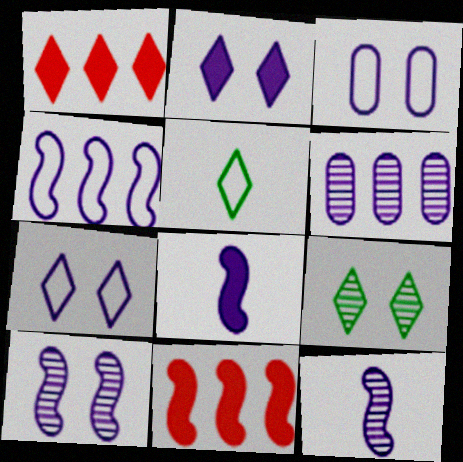[[2, 3, 10], 
[4, 8, 10], 
[6, 7, 8]]